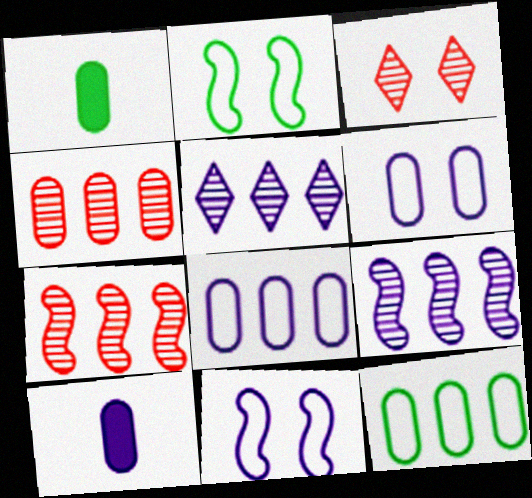[[1, 4, 6], 
[5, 10, 11]]